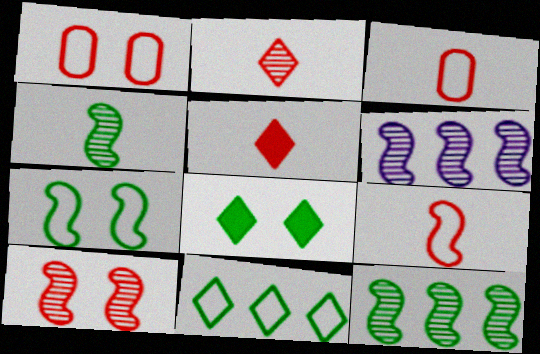[[3, 6, 8], 
[4, 6, 10]]